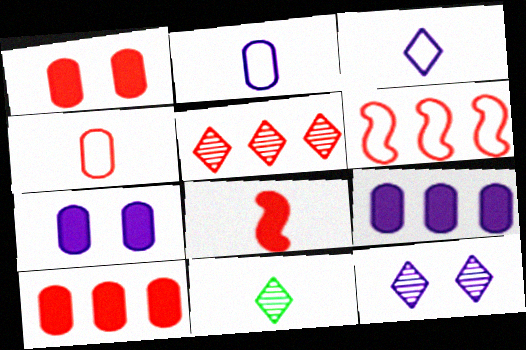[[2, 8, 11], 
[5, 6, 10], 
[5, 11, 12], 
[6, 7, 11]]